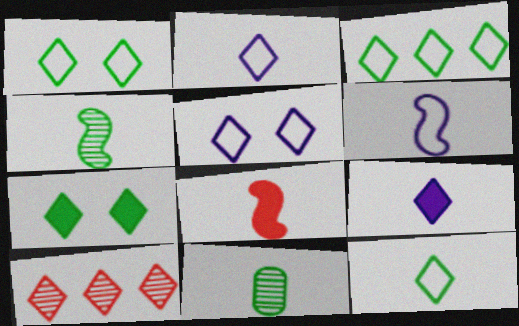[[1, 3, 12], 
[1, 9, 10], 
[2, 7, 10], 
[2, 8, 11], 
[4, 6, 8]]